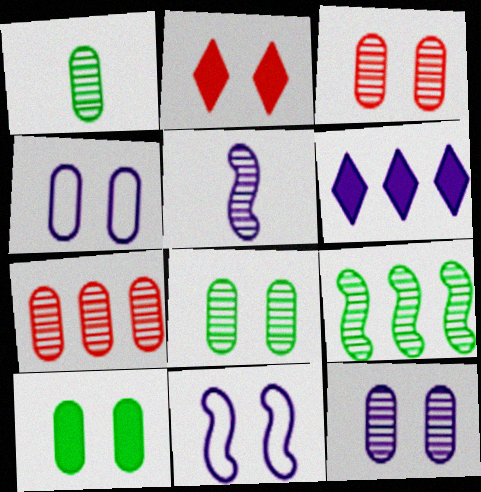[[1, 7, 12], 
[2, 8, 11], 
[3, 4, 10], 
[3, 8, 12], 
[4, 5, 6]]